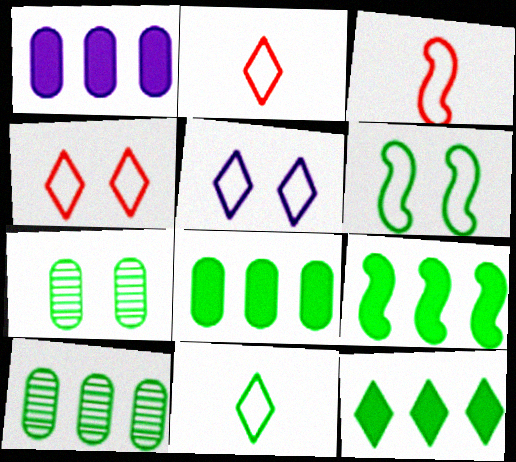[[7, 9, 11], 
[8, 9, 12]]